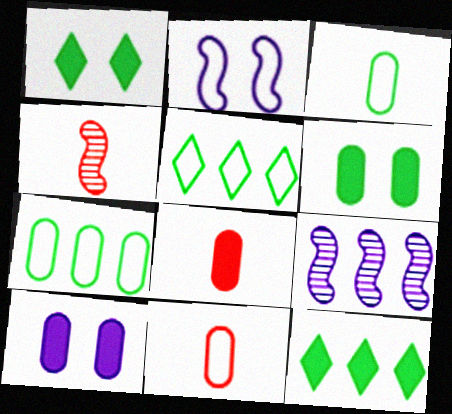[[1, 9, 11], 
[2, 5, 11], 
[4, 5, 10]]